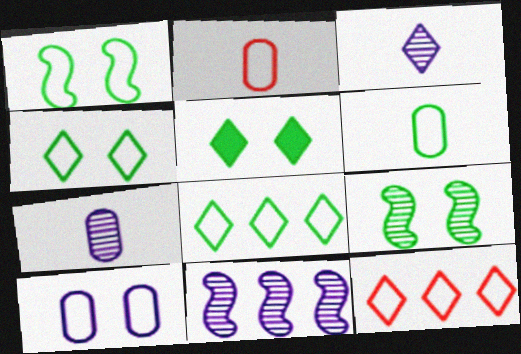[[1, 6, 8], 
[2, 5, 11], 
[3, 5, 12]]